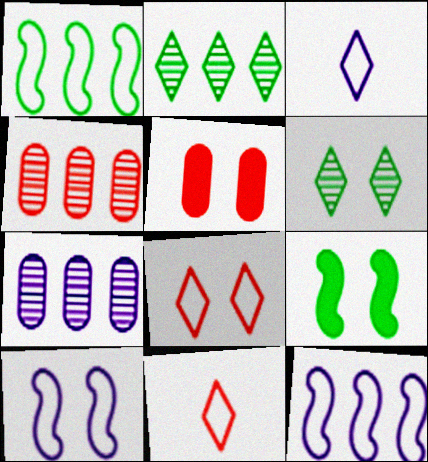[[3, 4, 9], 
[5, 6, 10], 
[7, 9, 11]]